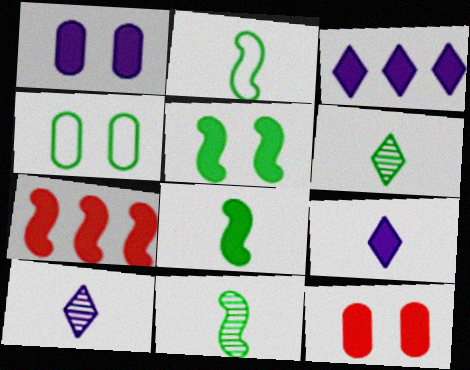[[2, 8, 11], 
[3, 8, 12], 
[4, 7, 10]]